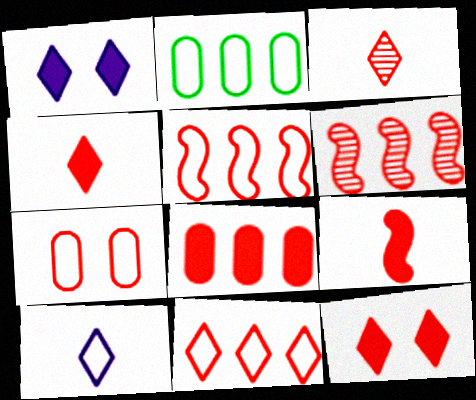[[3, 11, 12], 
[4, 6, 7], 
[6, 8, 11], 
[8, 9, 12]]